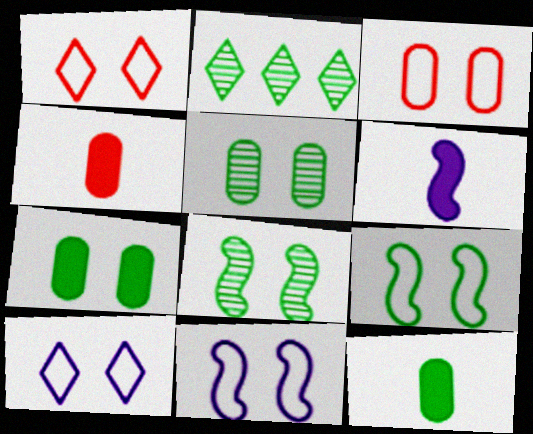[[2, 3, 6], 
[2, 4, 11], 
[2, 9, 12], 
[3, 9, 10]]